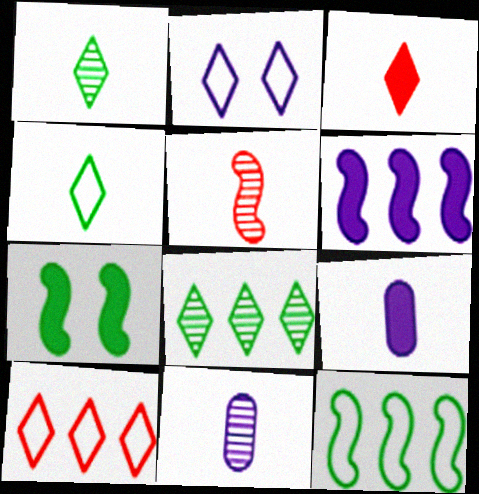[[1, 5, 11], 
[2, 3, 8], 
[2, 4, 10], 
[2, 6, 11], 
[4, 5, 9], 
[7, 10, 11]]